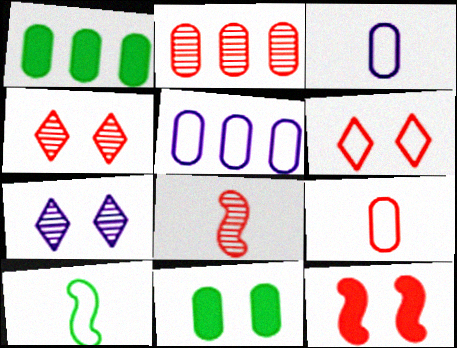[[1, 2, 5], 
[2, 3, 11], 
[2, 4, 8], 
[5, 6, 10]]